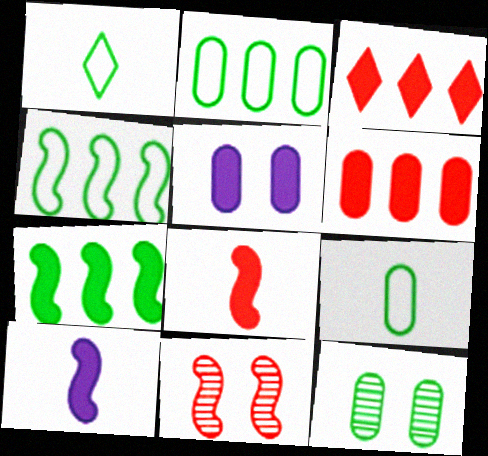[[1, 7, 12], 
[4, 10, 11]]